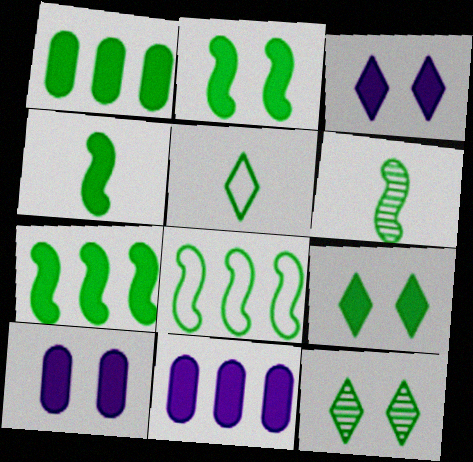[[1, 4, 9], 
[2, 4, 7], 
[2, 6, 8]]